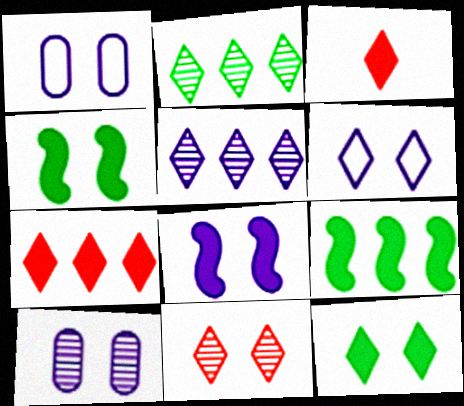[[1, 4, 11], 
[2, 3, 6], 
[6, 8, 10], 
[6, 11, 12]]